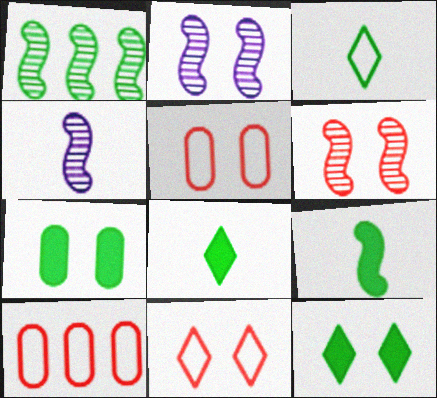[[1, 3, 7], 
[1, 4, 6], 
[2, 5, 12], 
[2, 7, 11], 
[2, 8, 10], 
[4, 10, 12]]